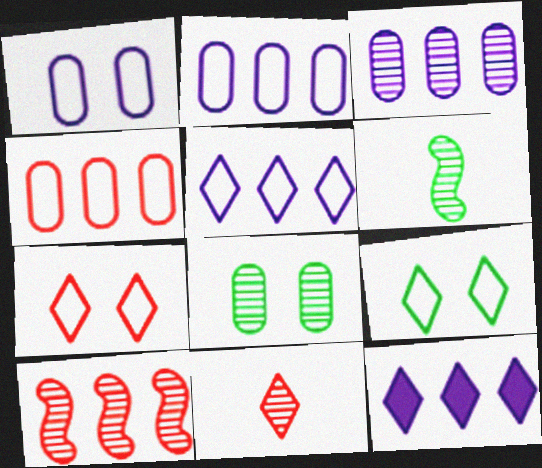[[9, 11, 12]]